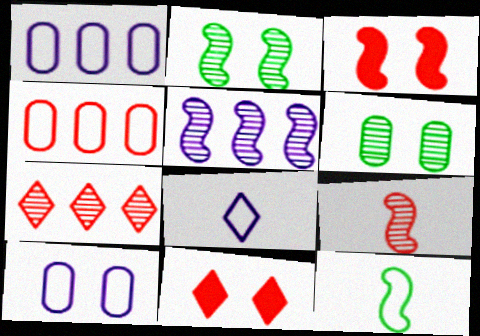[[2, 5, 9], 
[2, 10, 11], 
[3, 5, 12], 
[4, 9, 11]]